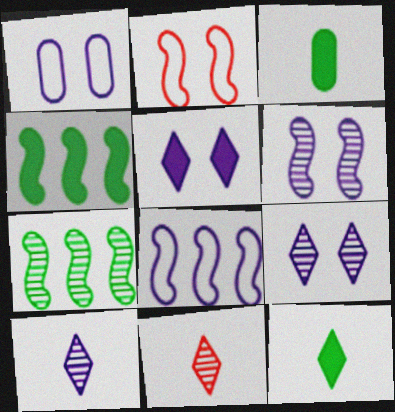[[1, 4, 11], 
[1, 5, 6]]